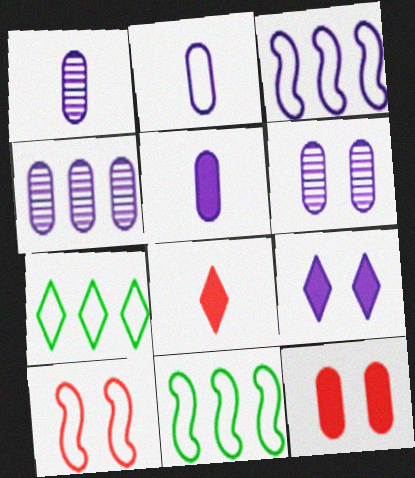[[1, 2, 5], 
[1, 3, 9], 
[1, 4, 6], 
[2, 7, 10], 
[6, 8, 11]]